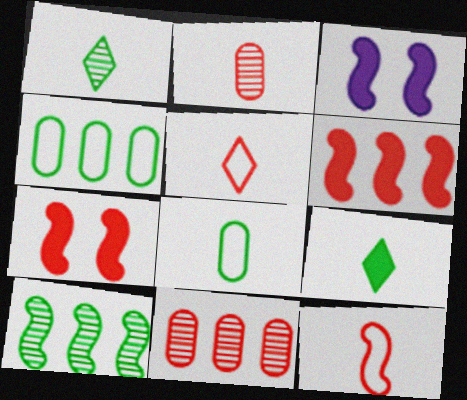[[3, 10, 12], 
[5, 7, 11]]